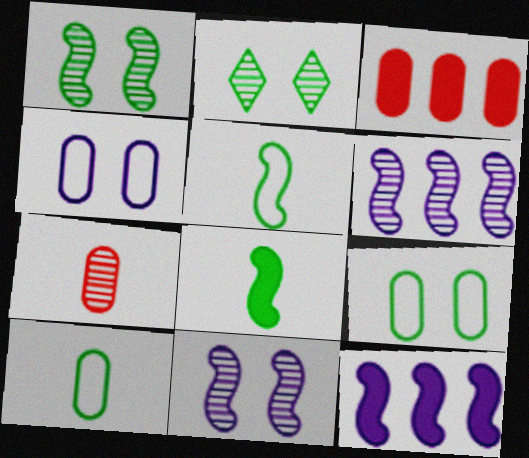[[2, 6, 7]]